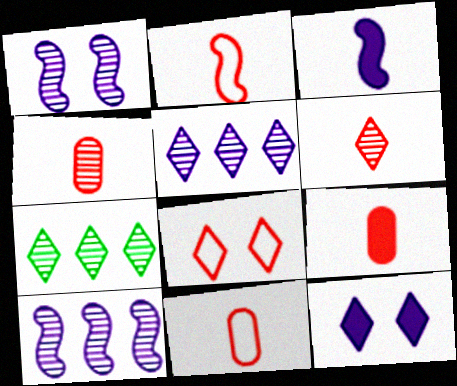[[1, 4, 7], 
[2, 6, 9], 
[4, 9, 11]]